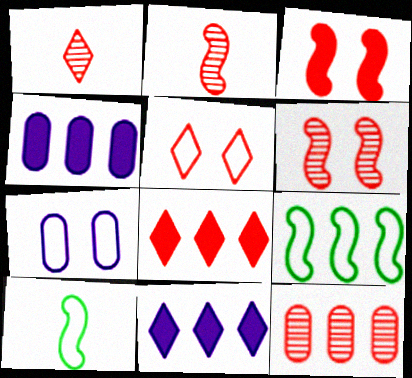[[1, 5, 8], 
[1, 6, 12], 
[9, 11, 12]]